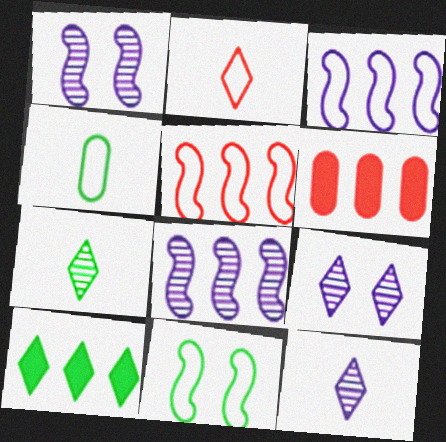[[2, 9, 10], 
[6, 11, 12]]